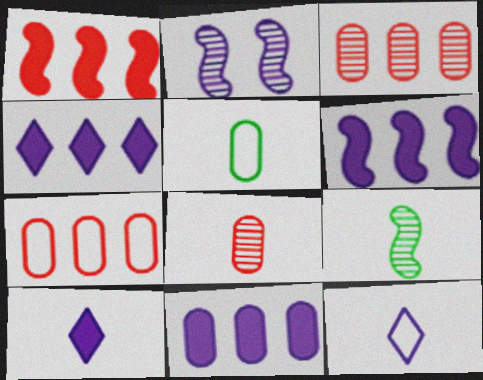[[2, 11, 12], 
[4, 6, 11]]